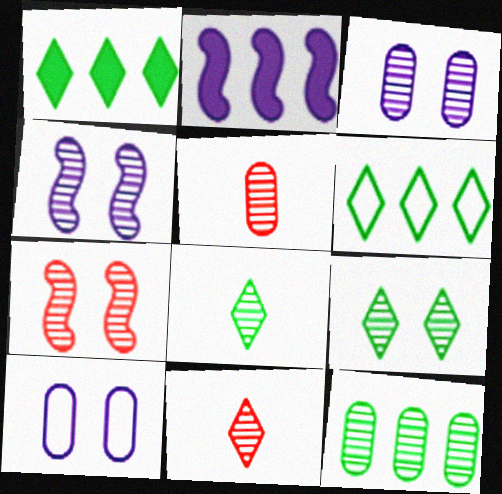[[3, 5, 12], 
[3, 7, 9], 
[4, 11, 12]]